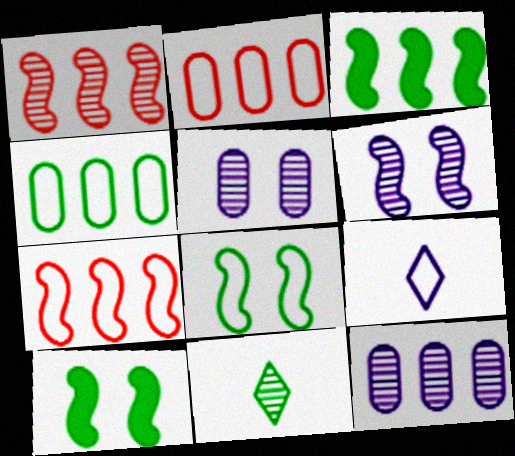[[1, 5, 11], 
[2, 8, 9], 
[4, 10, 11]]